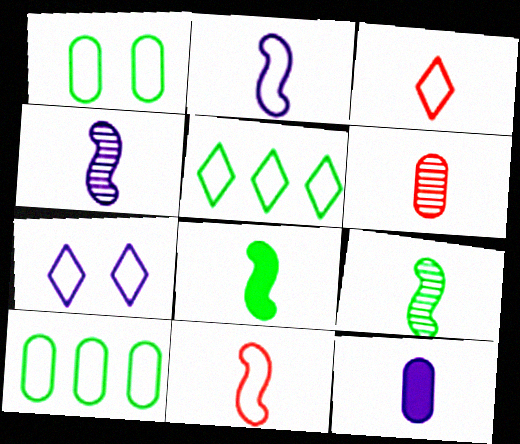[[3, 5, 7], 
[3, 9, 12], 
[4, 8, 11], 
[7, 10, 11]]